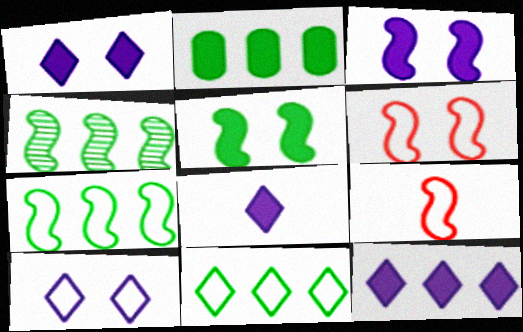[[1, 8, 12], 
[2, 4, 11], 
[3, 4, 9]]